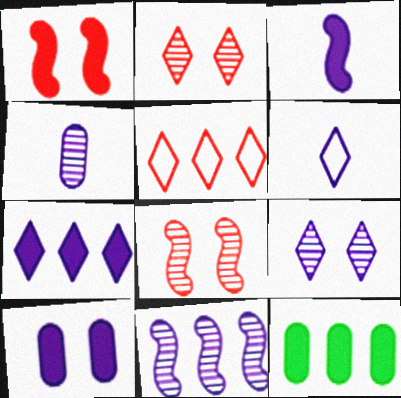[[3, 4, 6], 
[3, 7, 10], 
[4, 9, 11], 
[5, 11, 12], 
[6, 7, 9], 
[6, 8, 12], 
[6, 10, 11]]